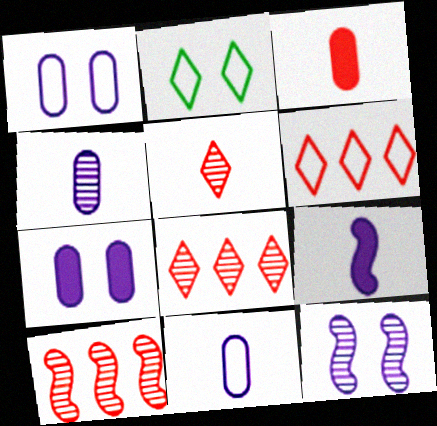[]